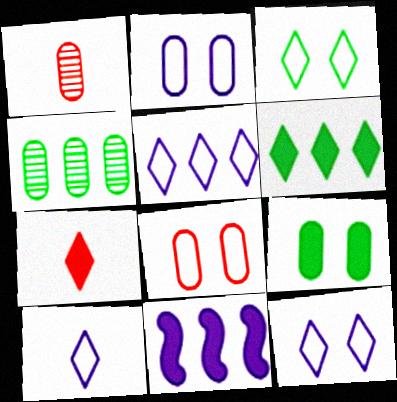[[1, 3, 11], 
[5, 10, 12], 
[7, 9, 11]]